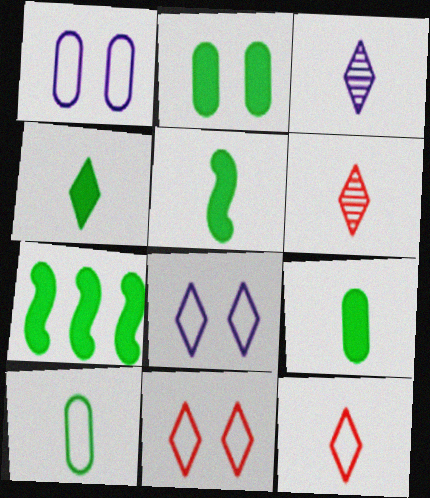[[1, 6, 7], 
[2, 4, 7], 
[3, 4, 12], 
[4, 5, 9]]